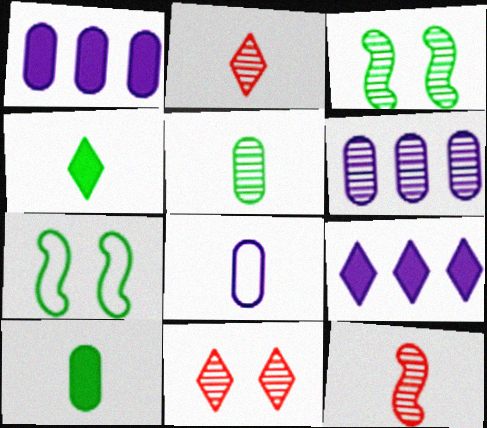[[1, 2, 7], 
[2, 3, 6], 
[4, 8, 12]]